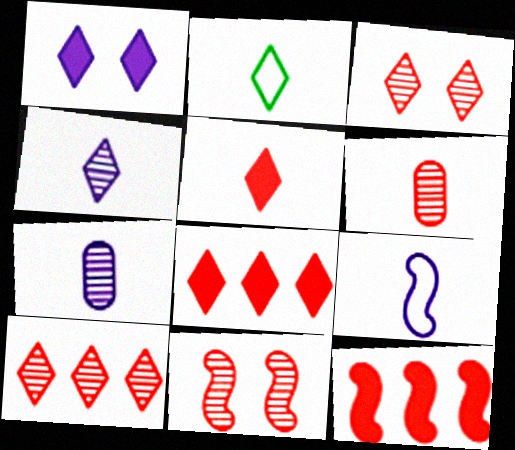[[1, 2, 10], 
[2, 4, 5], 
[6, 10, 11]]